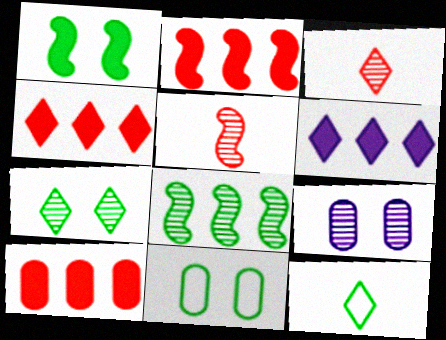[[1, 7, 11], 
[2, 4, 10], 
[2, 9, 12], 
[3, 8, 9], 
[5, 6, 11]]